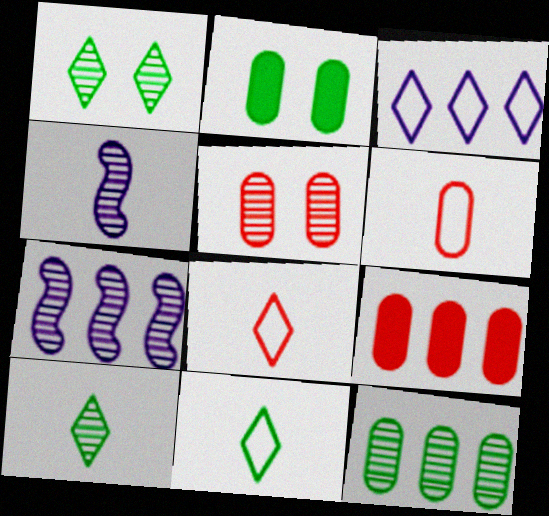[[2, 7, 8], 
[5, 6, 9], 
[5, 7, 10]]